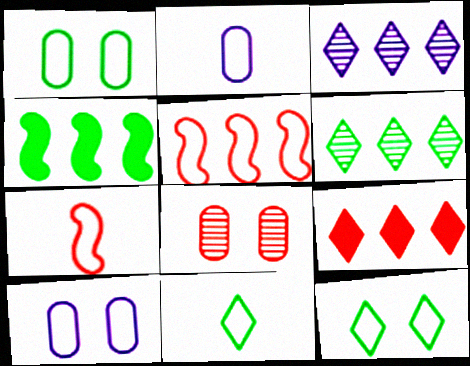[[2, 5, 12], 
[2, 7, 11], 
[5, 10, 11], 
[7, 8, 9]]